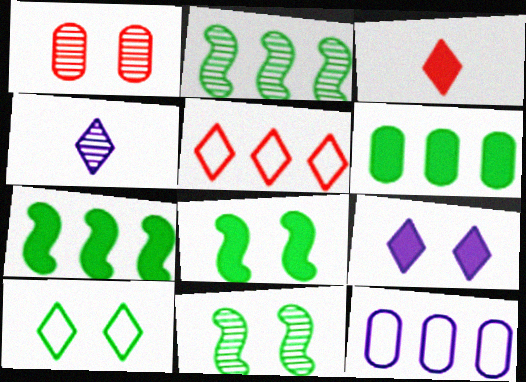[[1, 2, 4], 
[3, 11, 12]]